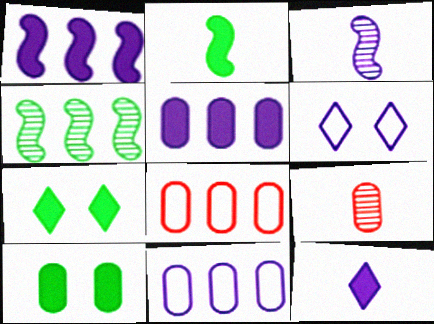[[3, 5, 6], 
[3, 7, 8], 
[9, 10, 11]]